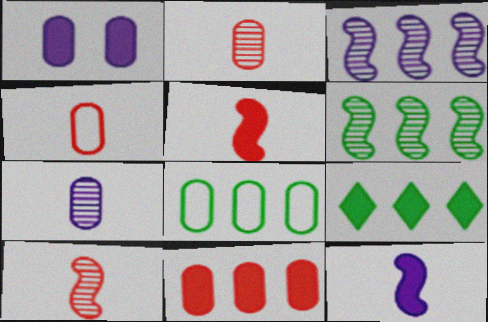[[1, 2, 8], 
[1, 5, 9], 
[6, 8, 9]]